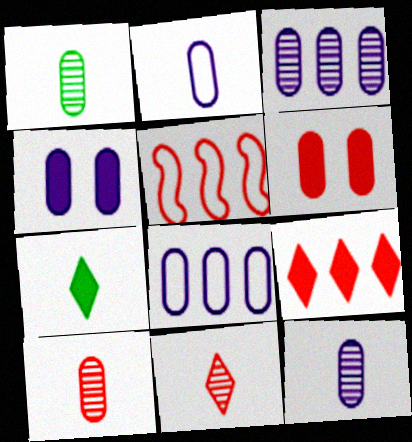[[1, 6, 8], 
[1, 10, 12], 
[2, 3, 4], 
[4, 8, 12], 
[5, 6, 11]]